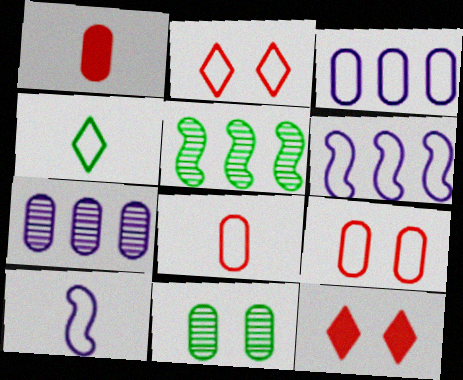[[1, 3, 11], 
[4, 6, 9], 
[4, 8, 10]]